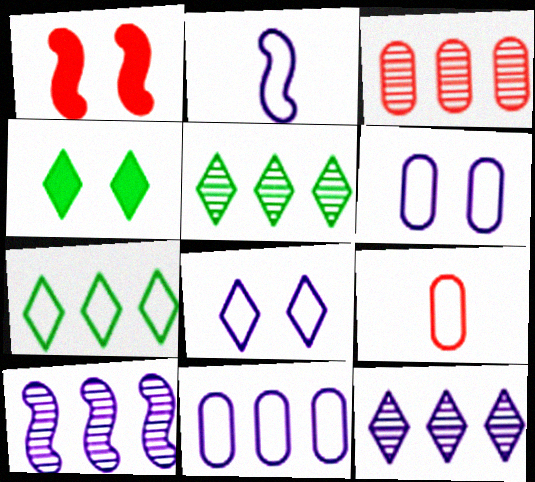[[2, 3, 4], 
[2, 8, 11], 
[3, 5, 10], 
[4, 9, 10]]